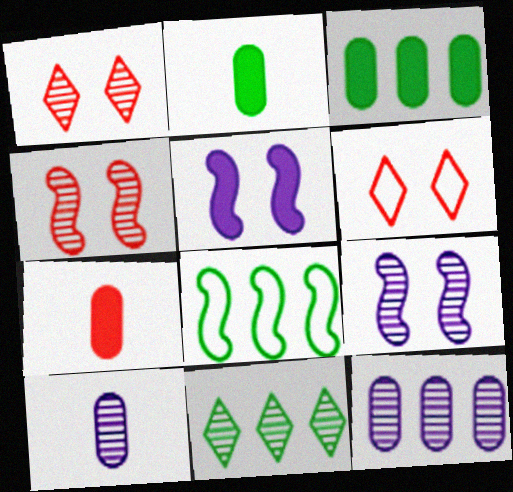[[3, 8, 11], 
[4, 10, 11]]